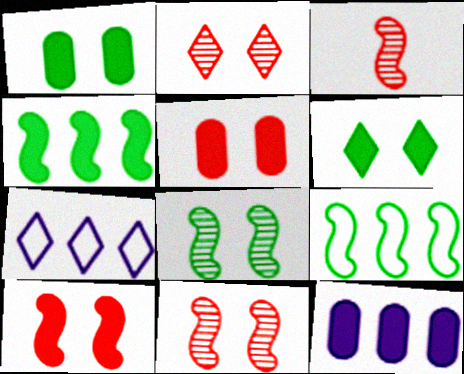[[1, 3, 7]]